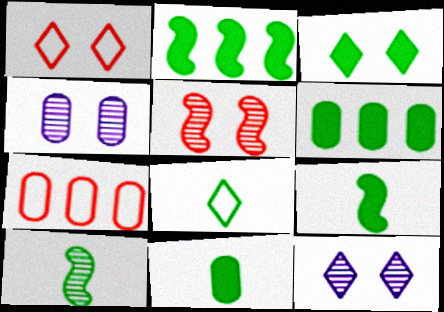[[1, 3, 12], 
[2, 3, 11], 
[3, 6, 9], 
[4, 7, 11], 
[7, 9, 12], 
[8, 10, 11]]